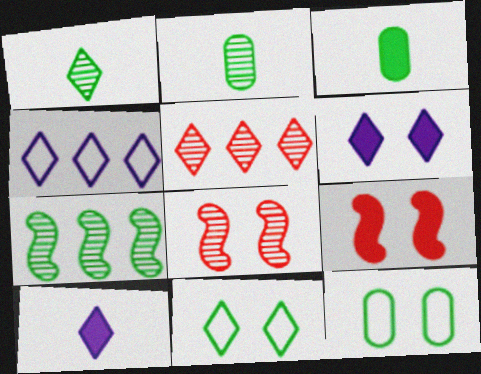[[2, 4, 9], 
[3, 4, 8], 
[3, 7, 11], 
[5, 10, 11], 
[6, 8, 12]]